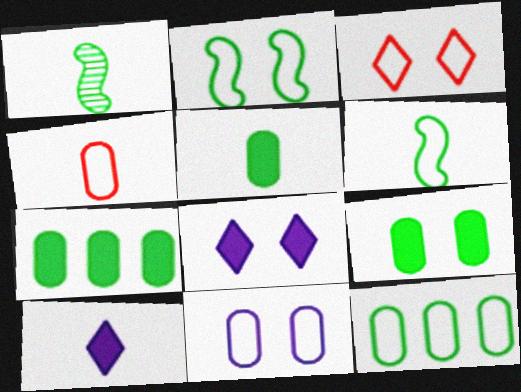[[1, 4, 10], 
[2, 3, 11], 
[4, 11, 12], 
[5, 7, 9]]